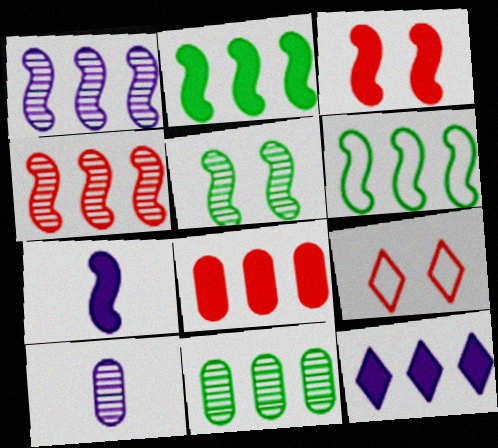[[2, 3, 7], 
[2, 8, 12], 
[2, 9, 10], 
[7, 9, 11]]